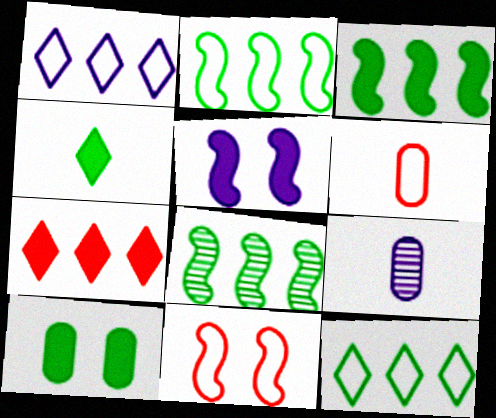[[1, 5, 9], 
[2, 3, 8], 
[3, 4, 10]]